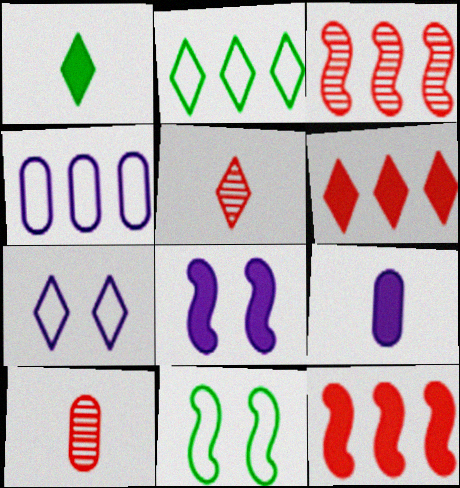[[2, 8, 10]]